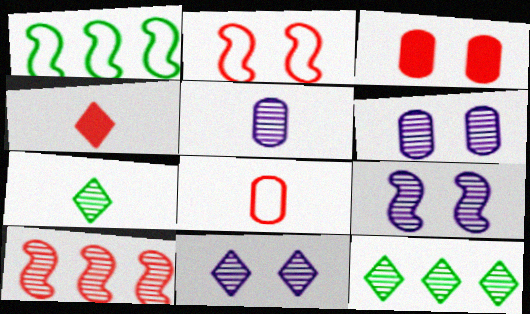[[1, 4, 6], 
[6, 7, 10], 
[6, 9, 11]]